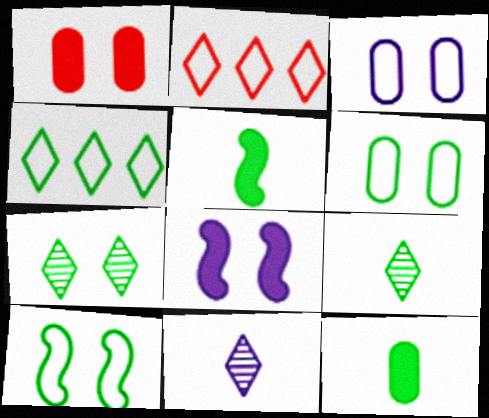[]